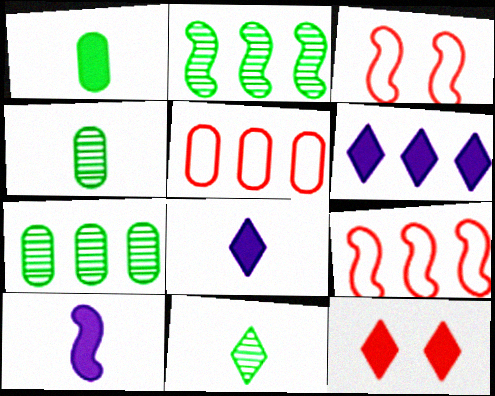[[2, 3, 10], 
[2, 5, 6], 
[3, 4, 6], 
[3, 7, 8], 
[6, 7, 9]]